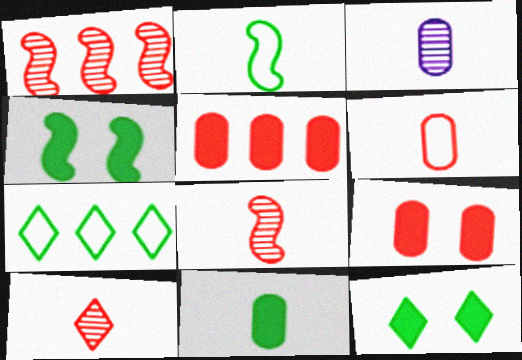[[3, 6, 11]]